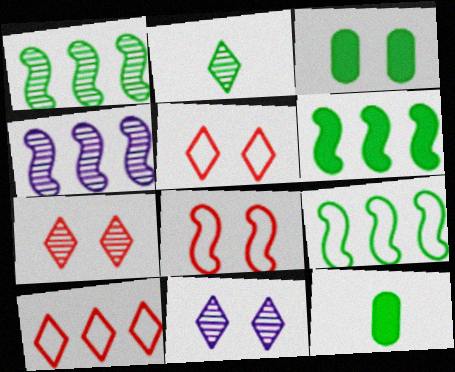[[1, 6, 9], 
[2, 3, 9], 
[3, 8, 11], 
[4, 5, 12]]